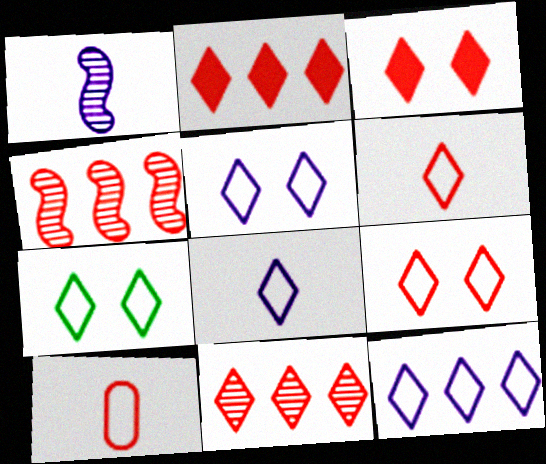[[3, 4, 10], 
[3, 6, 11], 
[5, 7, 9], 
[5, 8, 12], 
[6, 7, 12]]